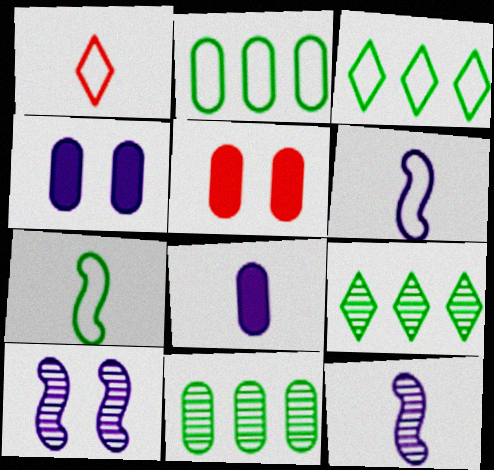[[3, 5, 12], 
[5, 6, 9]]